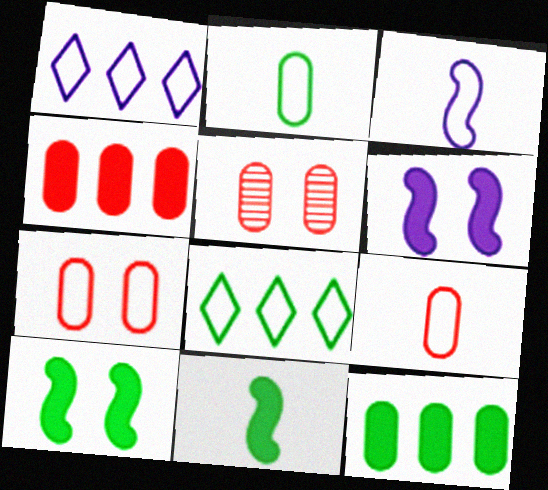[[1, 5, 11], 
[3, 7, 8], 
[4, 5, 9]]